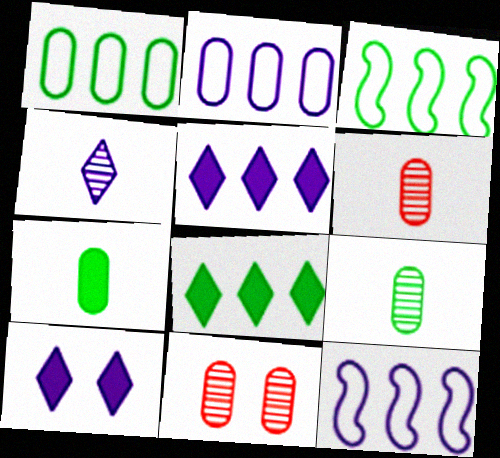[[2, 7, 11], 
[3, 6, 10]]